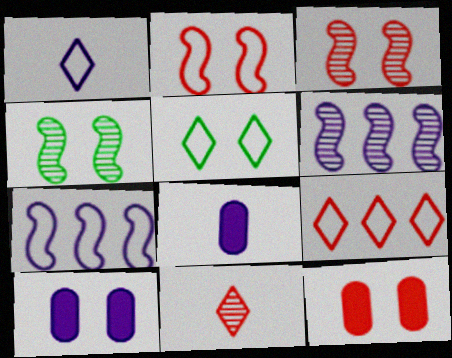[[1, 5, 9], 
[1, 6, 10], 
[3, 5, 10], 
[4, 8, 9]]